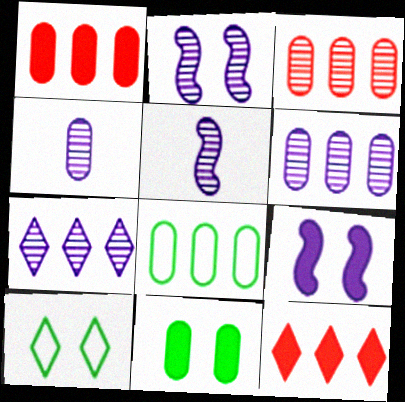[[1, 5, 10], 
[1, 6, 8], 
[2, 4, 7]]